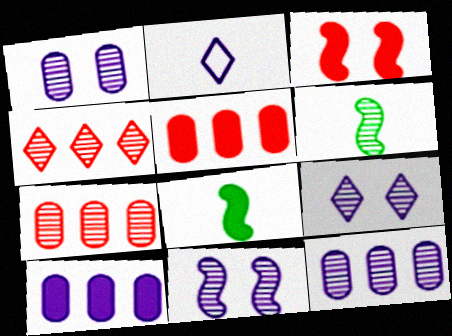[[1, 4, 6], 
[1, 9, 11], 
[2, 10, 11], 
[6, 7, 9]]